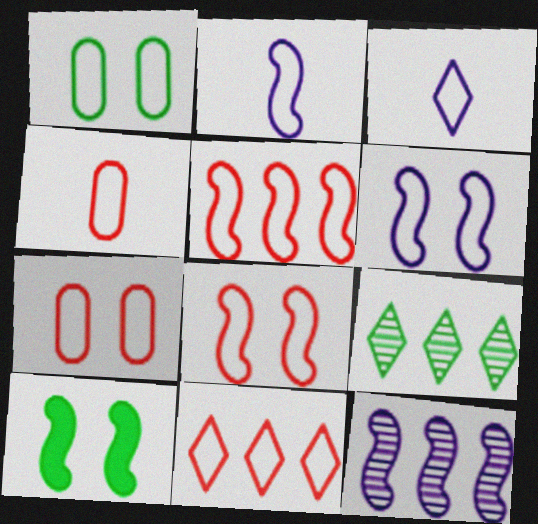[[1, 2, 11], 
[1, 3, 5], 
[4, 8, 11]]